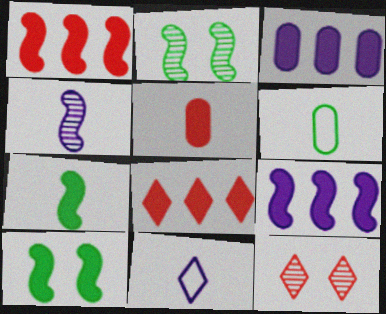[[6, 9, 12]]